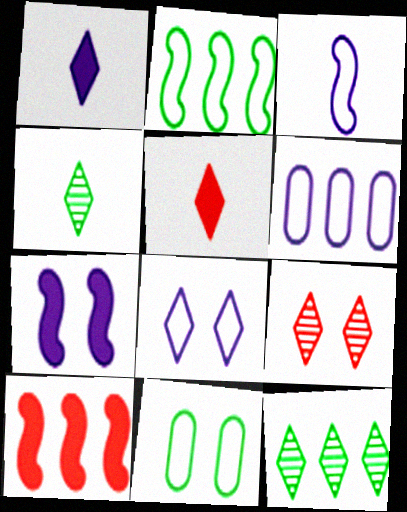[[3, 6, 8], 
[5, 8, 12], 
[6, 10, 12], 
[7, 9, 11]]